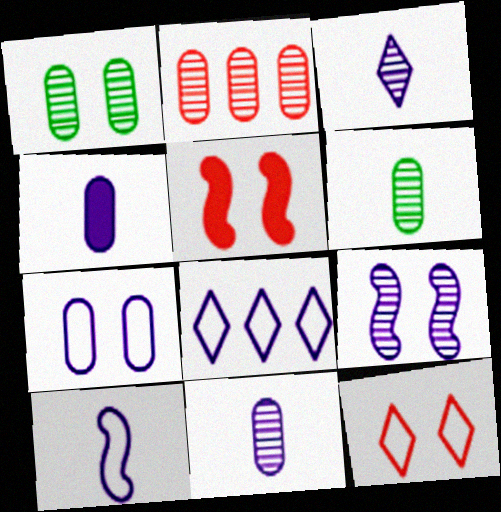[[1, 2, 11], 
[3, 4, 10], 
[4, 8, 9], 
[5, 6, 8], 
[7, 8, 10]]